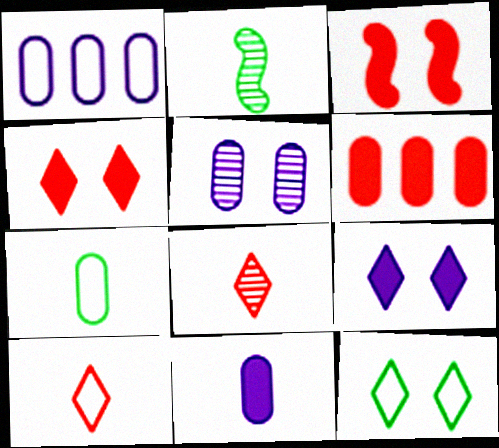[[1, 2, 4], 
[1, 5, 11], 
[2, 10, 11], 
[3, 5, 12], 
[5, 6, 7]]